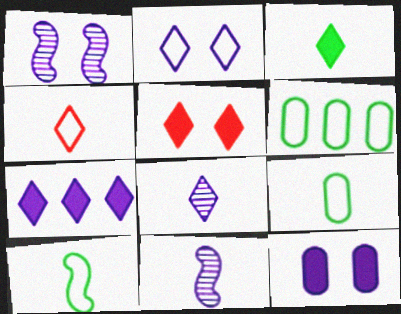[[1, 2, 12], 
[2, 7, 8], 
[3, 4, 8], 
[3, 5, 7], 
[5, 6, 11]]